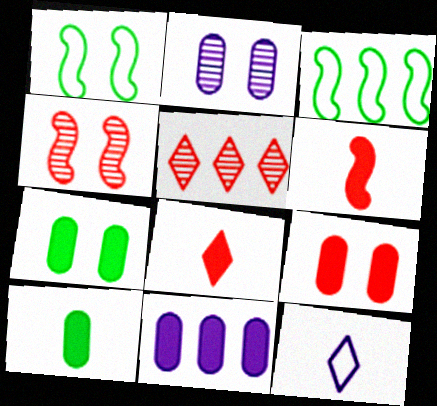[[2, 3, 8], 
[3, 5, 11], 
[9, 10, 11]]